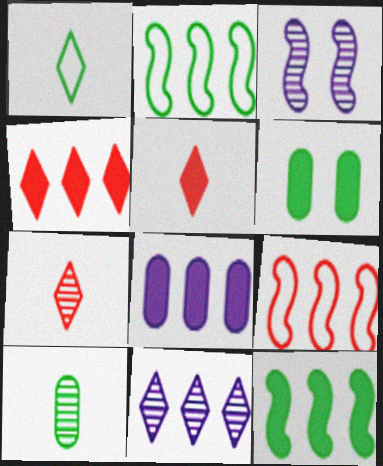[[4, 8, 12]]